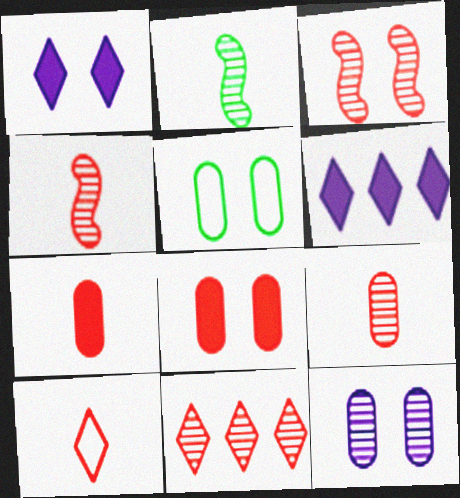[[1, 3, 5], 
[2, 11, 12], 
[3, 9, 11], 
[4, 5, 6], 
[4, 7, 10], 
[5, 8, 12]]